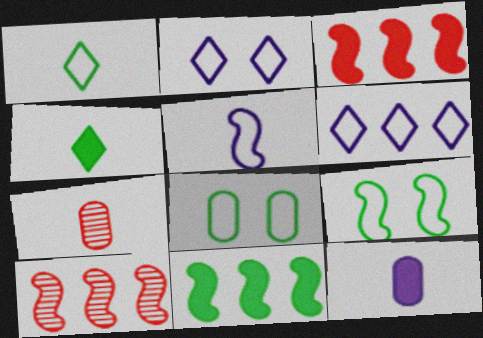[[2, 7, 11], 
[4, 5, 7]]